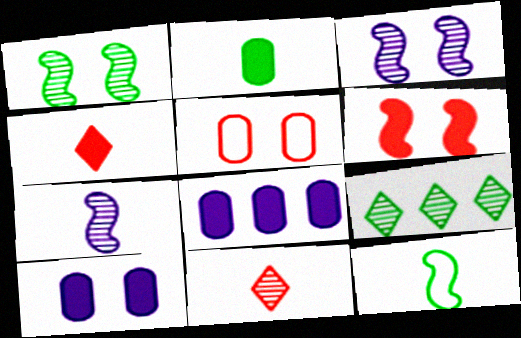[]